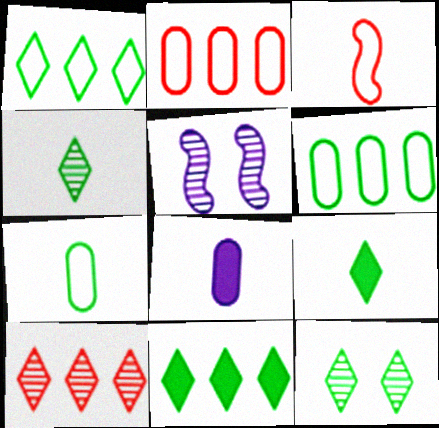[[1, 9, 12], 
[2, 5, 9], 
[3, 4, 8]]